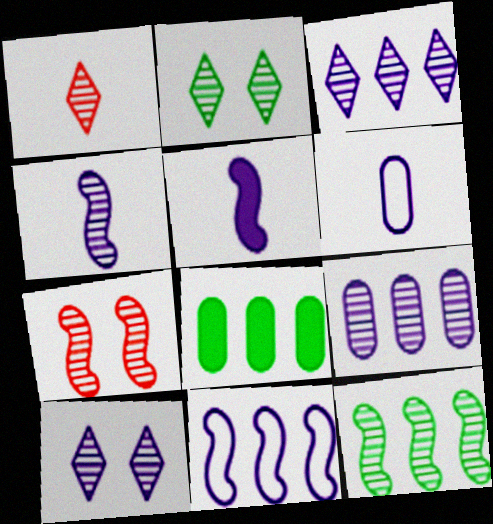[[1, 2, 3], 
[4, 7, 12], 
[4, 9, 10]]